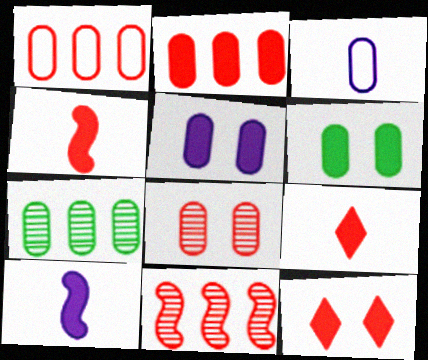[[2, 4, 12]]